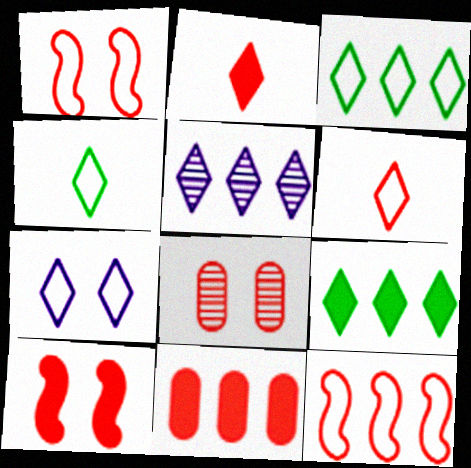[[2, 8, 12], 
[2, 10, 11], 
[3, 6, 7]]